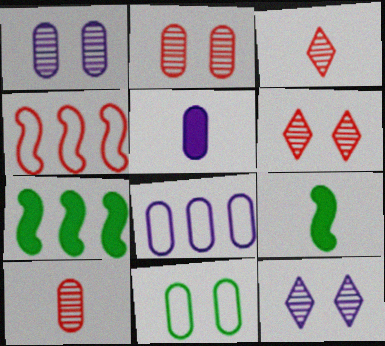[[1, 5, 8], 
[6, 8, 9]]